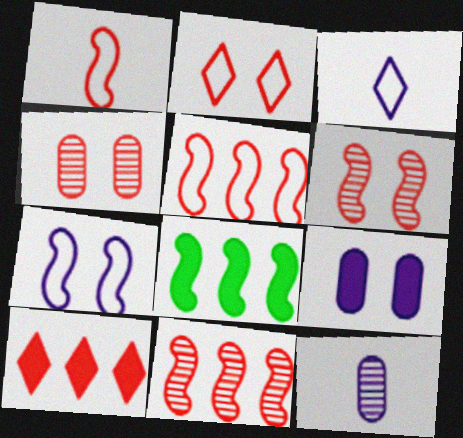[[1, 4, 10], 
[2, 8, 12], 
[3, 4, 8]]